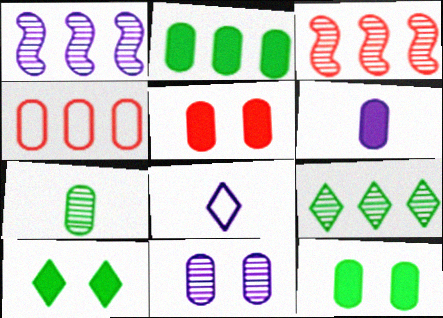[[2, 5, 6], 
[3, 8, 12]]